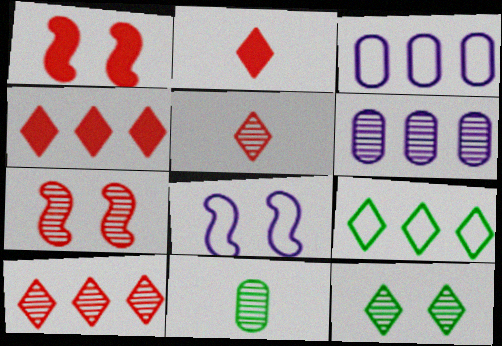[[4, 8, 11]]